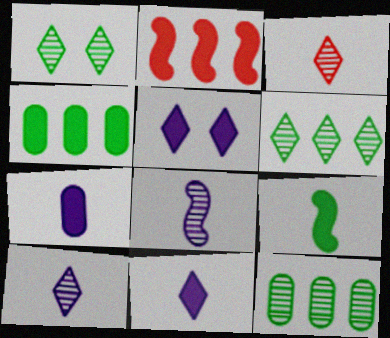[]